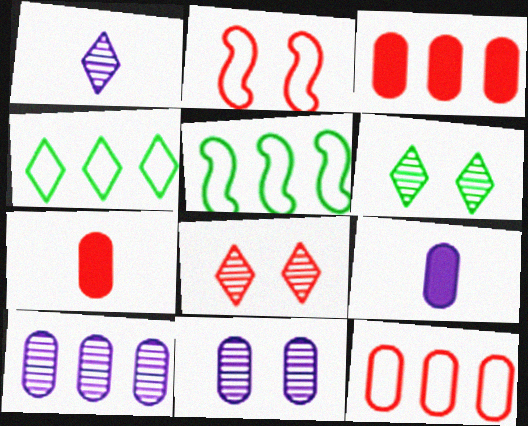[[5, 8, 9]]